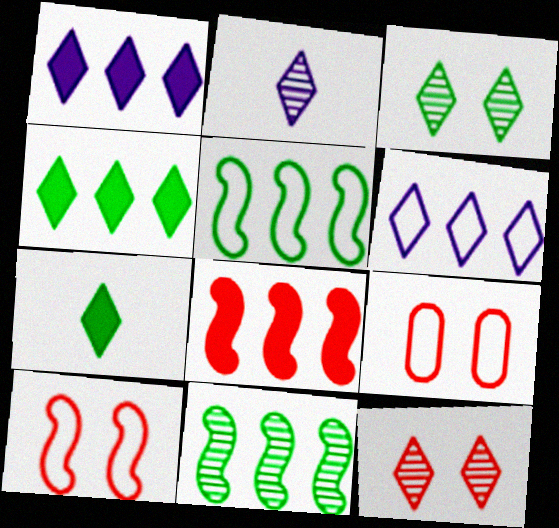[[6, 7, 12]]